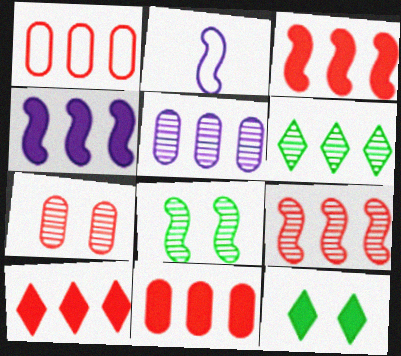[[1, 4, 6], 
[1, 9, 10], 
[2, 3, 8], 
[3, 10, 11], 
[5, 6, 9]]